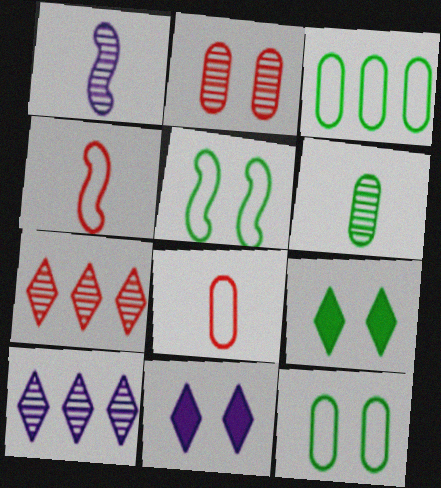[[2, 5, 11]]